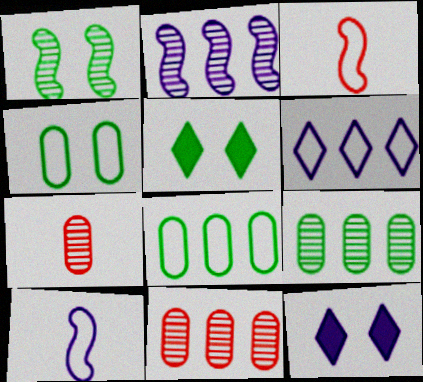[[1, 4, 5], 
[3, 4, 6], 
[3, 9, 12], 
[5, 10, 11]]